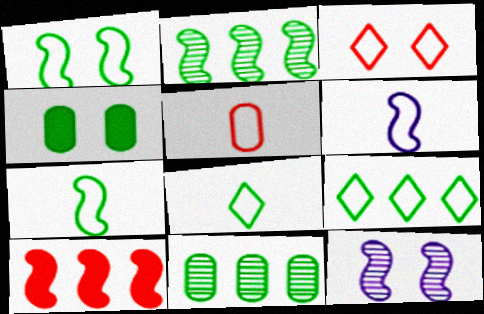[[2, 4, 8], 
[3, 4, 12], 
[5, 6, 8], 
[7, 10, 12]]